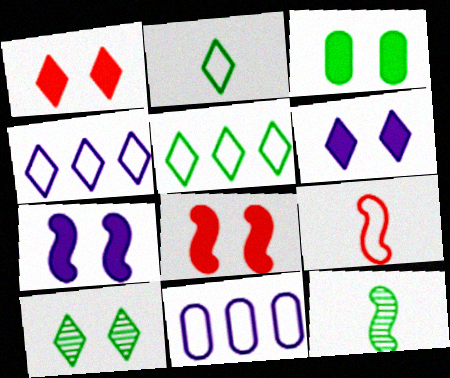[[1, 3, 7], 
[1, 11, 12], 
[3, 5, 12], 
[3, 6, 8]]